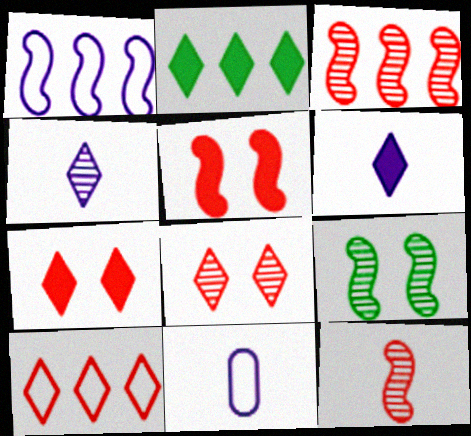[[2, 6, 7]]